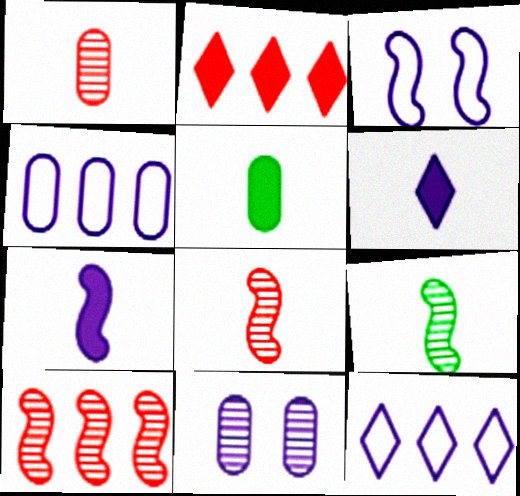[[7, 11, 12]]